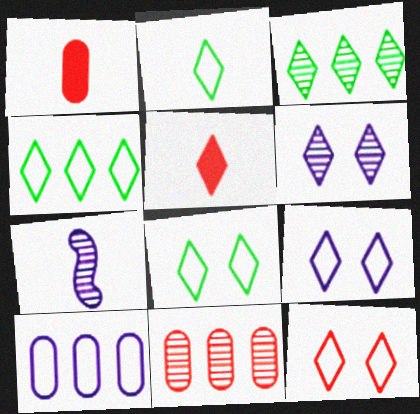[[1, 2, 7], 
[2, 4, 8], 
[3, 5, 9], 
[4, 5, 6], 
[8, 9, 12]]